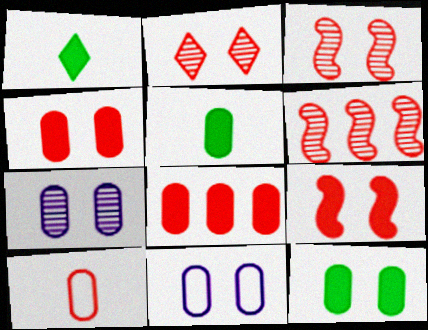[[1, 6, 11]]